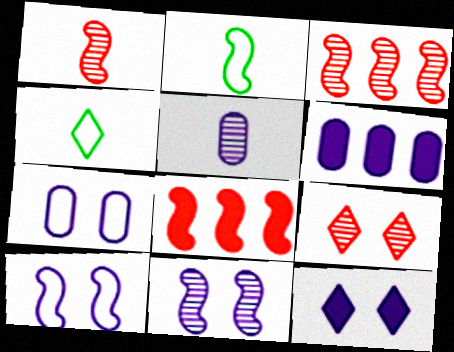[[2, 6, 9], 
[2, 8, 11], 
[5, 6, 7], 
[7, 11, 12]]